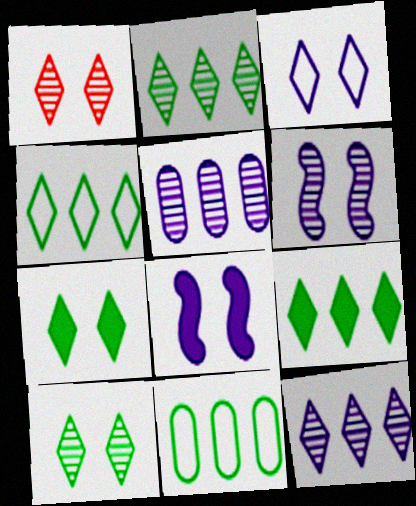[[1, 3, 7], 
[2, 4, 9]]